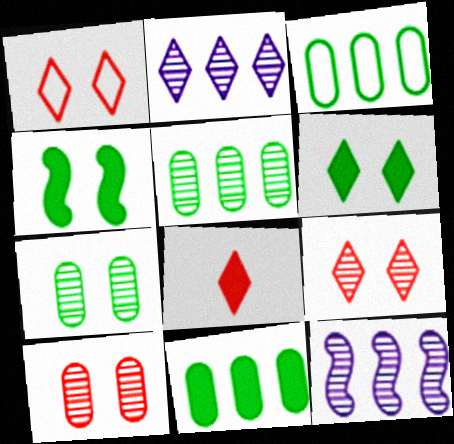[[3, 5, 11]]